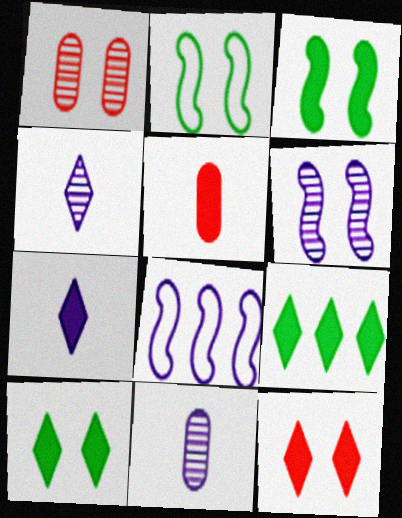[[7, 9, 12]]